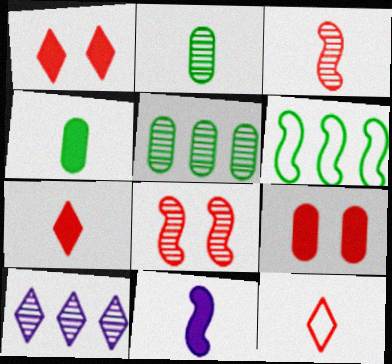[[2, 8, 10], 
[2, 11, 12], 
[4, 7, 11], 
[6, 8, 11]]